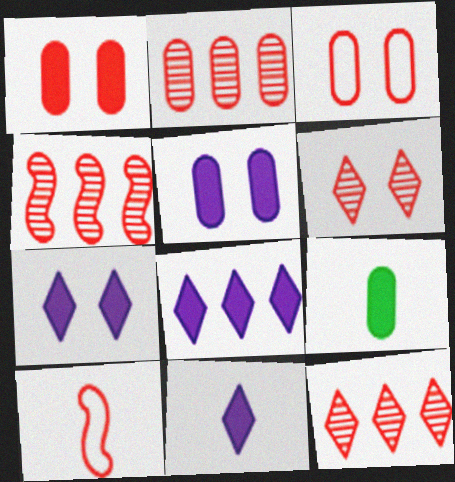[[1, 10, 12], 
[2, 4, 12], 
[7, 8, 11]]